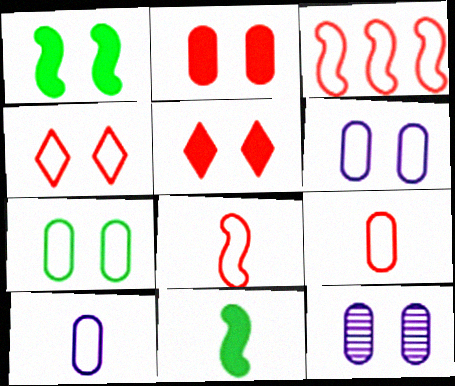[[1, 4, 12], 
[2, 7, 12], 
[3, 4, 9]]